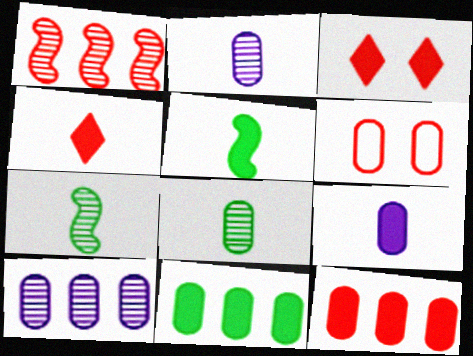[[1, 4, 6], 
[2, 6, 11], 
[4, 5, 9]]